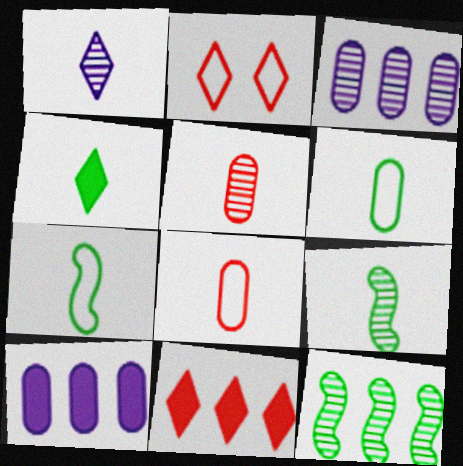[[1, 5, 9], 
[2, 9, 10], 
[4, 6, 9]]